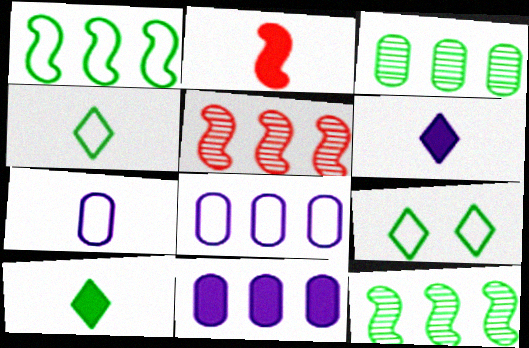[]